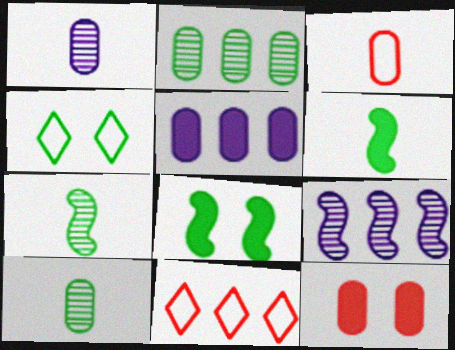[[1, 8, 11], 
[2, 4, 6]]